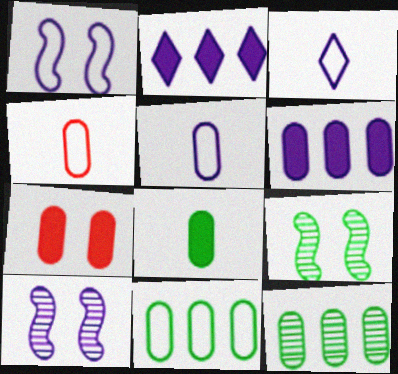[[2, 4, 9], 
[2, 5, 10], 
[3, 6, 10], 
[5, 7, 12], 
[6, 7, 8]]